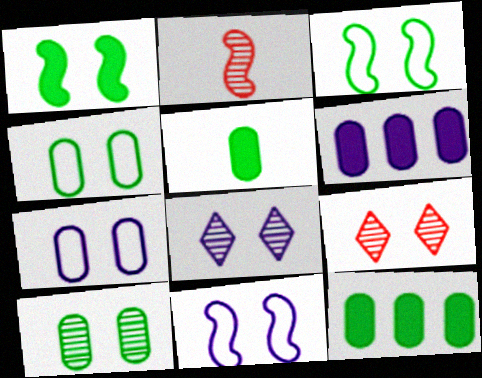[[1, 7, 9]]